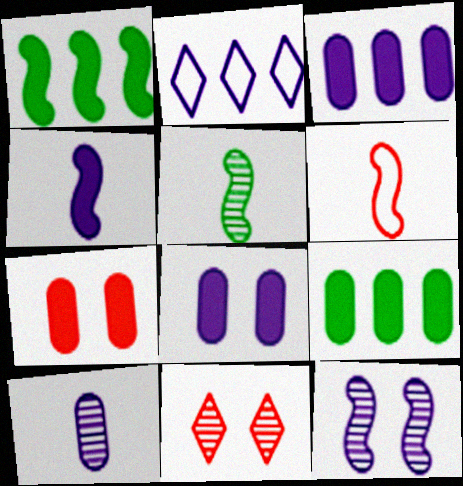[[1, 6, 12], 
[2, 5, 7], 
[4, 5, 6]]